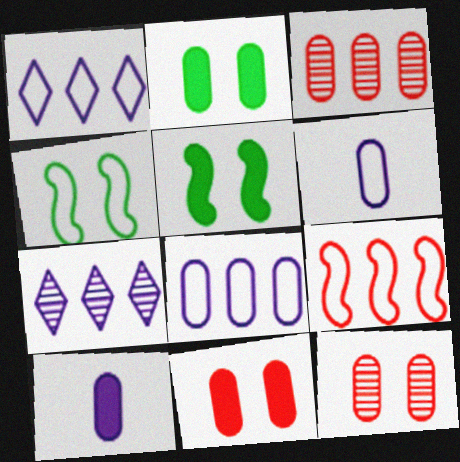[[2, 3, 6]]